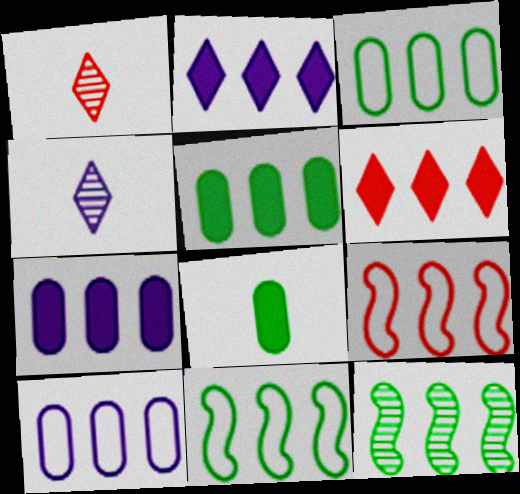[[6, 10, 12]]